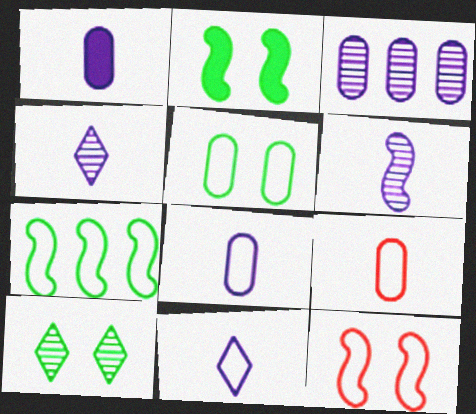[[1, 6, 11], 
[2, 5, 10]]